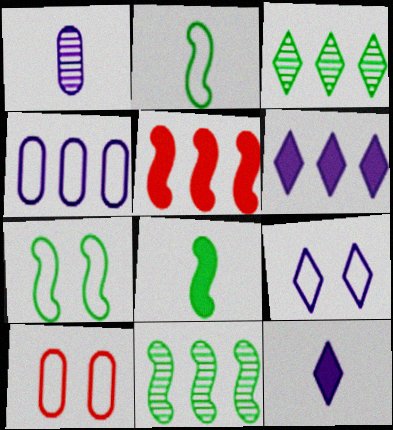[[3, 4, 5], 
[7, 8, 11], 
[7, 9, 10], 
[10, 11, 12]]